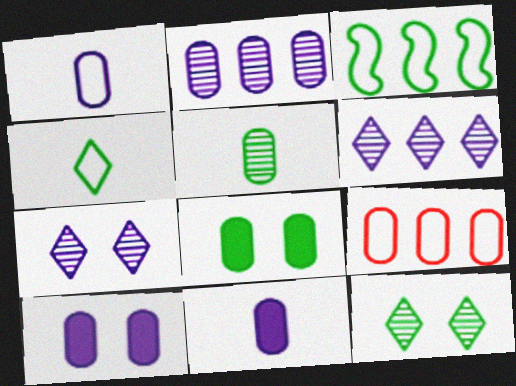[[1, 2, 10], 
[5, 9, 10]]